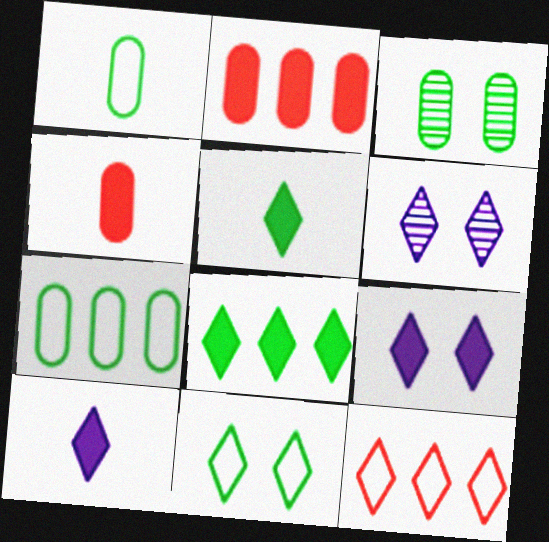[[5, 6, 12]]